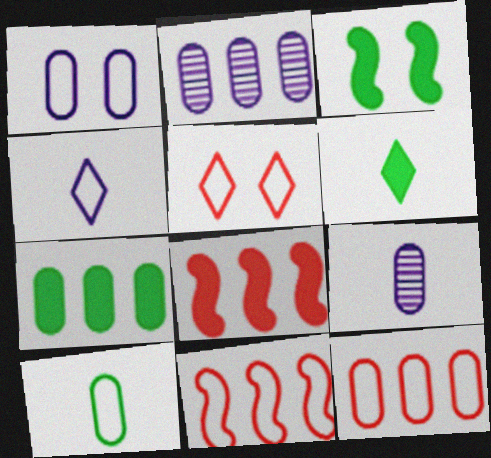[[1, 10, 12], 
[2, 7, 12], 
[3, 6, 7]]